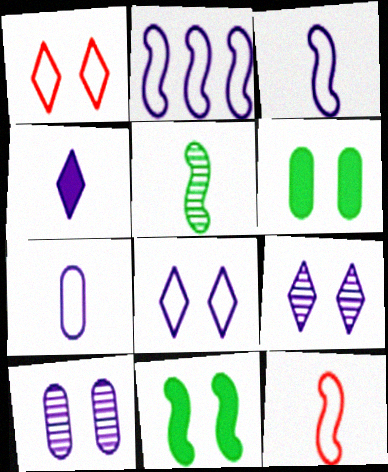[[1, 10, 11], 
[2, 4, 10], 
[2, 7, 8]]